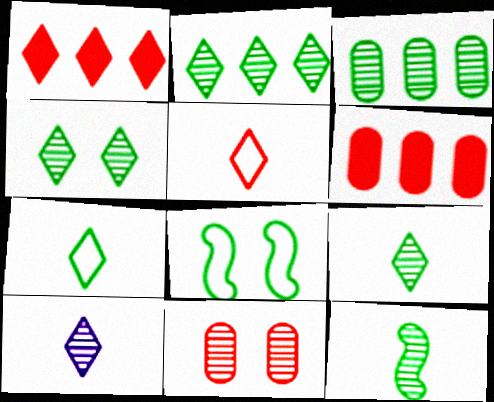[[2, 4, 9], 
[3, 4, 12], 
[6, 8, 10]]